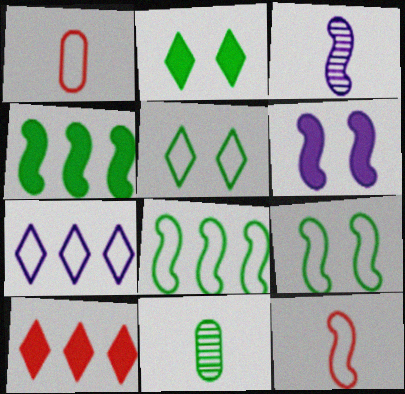[[1, 7, 9], 
[2, 8, 11], 
[4, 5, 11]]